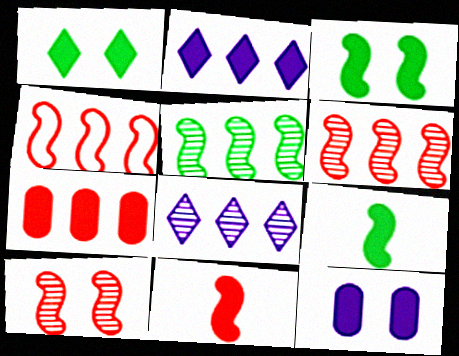[[4, 10, 11]]